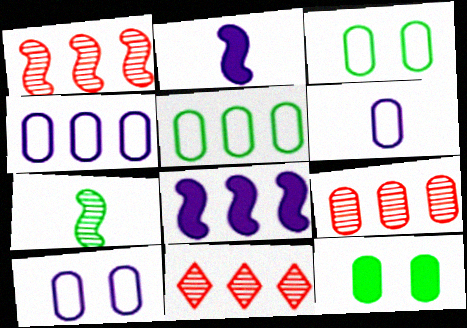[[1, 9, 11], 
[2, 3, 11], 
[4, 6, 10], 
[5, 8, 11], 
[6, 9, 12]]